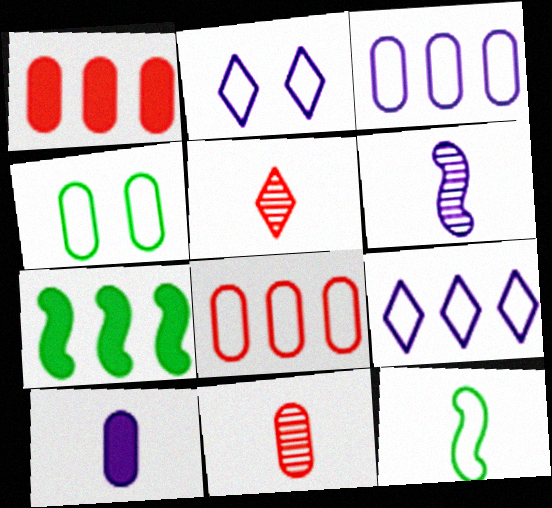[[2, 7, 11], 
[2, 8, 12], 
[5, 10, 12]]